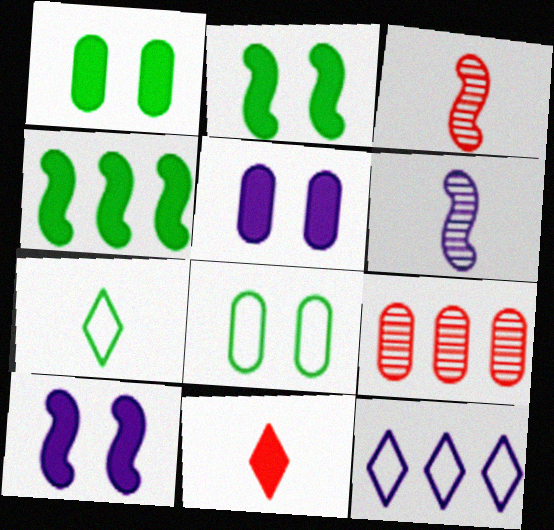[[1, 3, 12], 
[4, 5, 11], 
[4, 9, 12], 
[5, 6, 12], 
[7, 9, 10]]